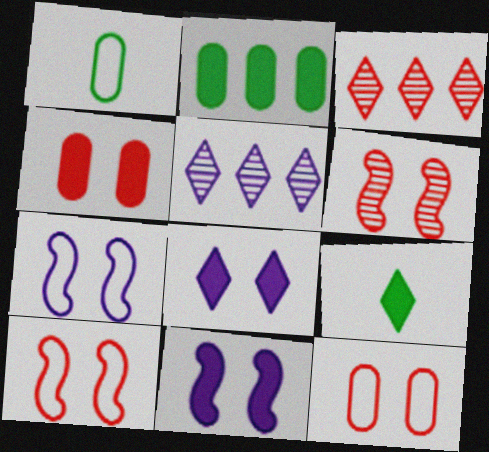[[1, 3, 11]]